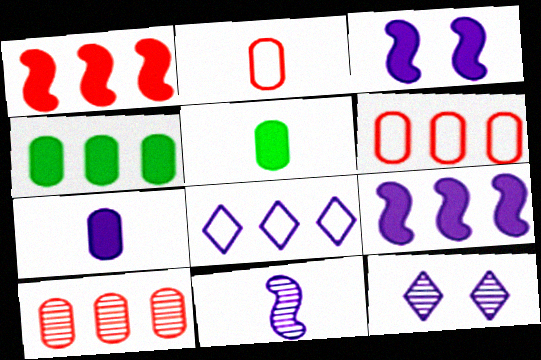[]